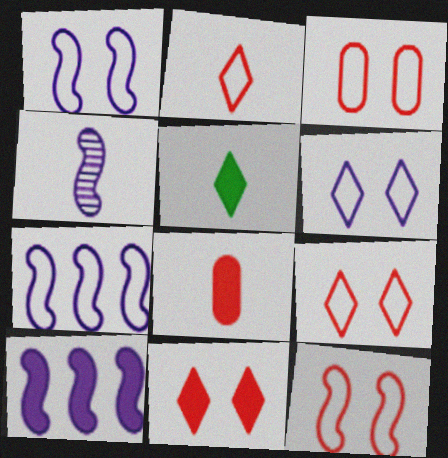[[1, 4, 10], 
[3, 9, 12]]